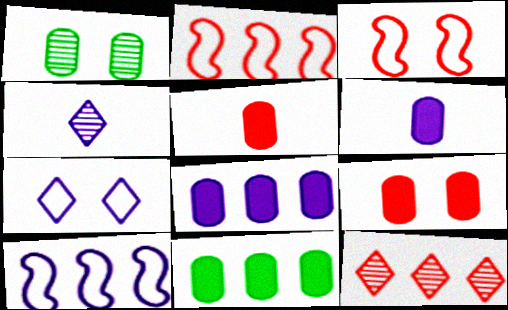[[3, 4, 11], 
[3, 5, 12], 
[6, 9, 11], 
[10, 11, 12]]